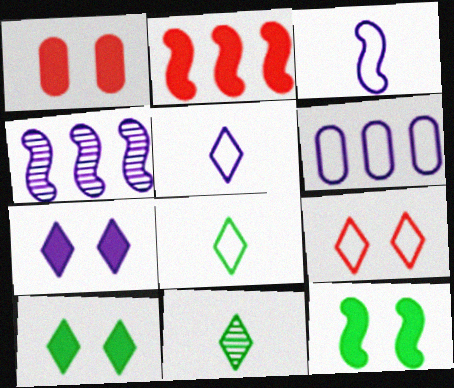[[1, 4, 8], 
[1, 7, 12]]